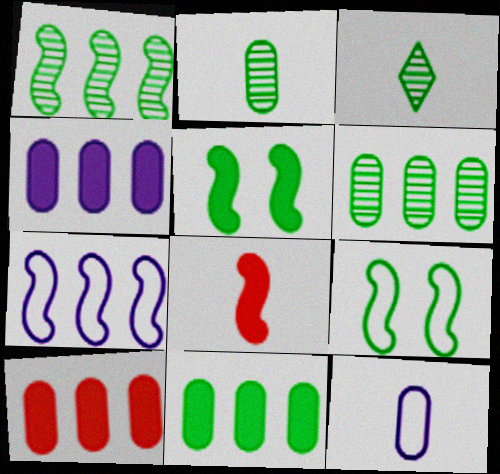[[3, 8, 12], 
[3, 9, 11], 
[4, 10, 11]]